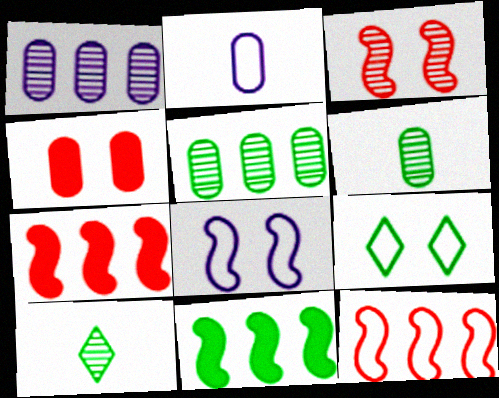[[1, 3, 10], 
[2, 4, 5], 
[2, 9, 12], 
[6, 9, 11]]